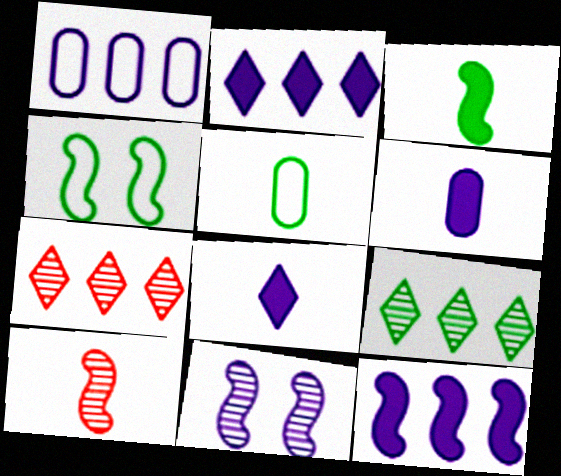[[1, 8, 11], 
[4, 6, 7], 
[4, 10, 12], 
[5, 8, 10]]